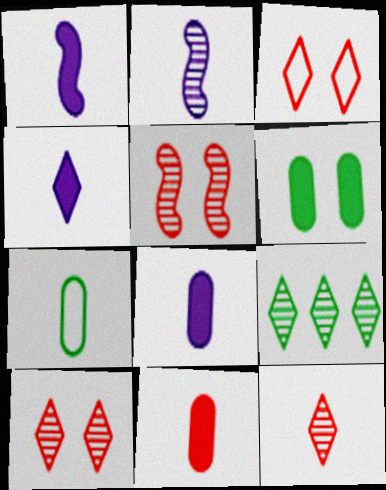[[1, 4, 8], 
[1, 7, 12], 
[3, 4, 9]]